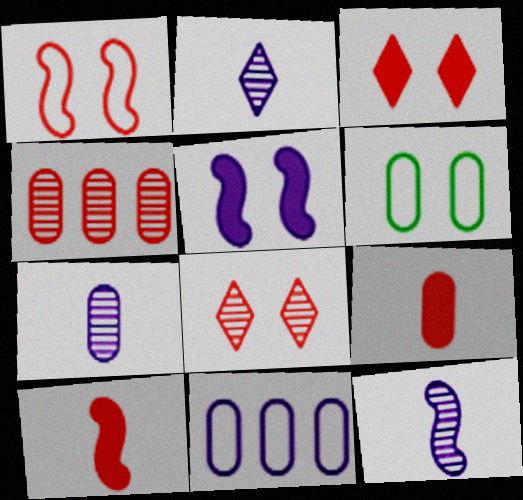[[2, 5, 11], 
[2, 7, 12], 
[5, 6, 8]]